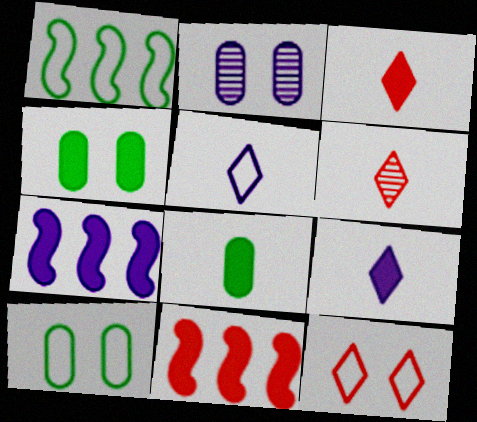[[1, 2, 3], 
[2, 5, 7], 
[3, 4, 7], 
[4, 9, 11], 
[6, 7, 10]]